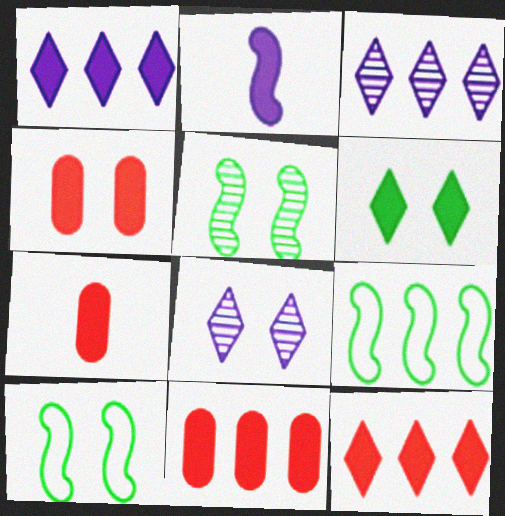[[2, 6, 11], 
[3, 7, 10], 
[3, 9, 11], 
[4, 7, 11], 
[4, 8, 10], 
[7, 8, 9]]